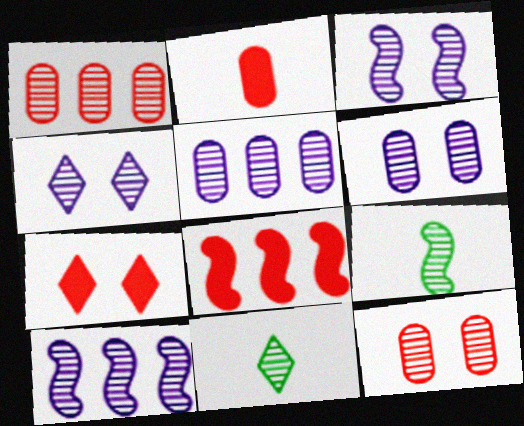[[1, 3, 11], 
[1, 4, 9], 
[2, 7, 8], 
[3, 4, 6], 
[10, 11, 12]]